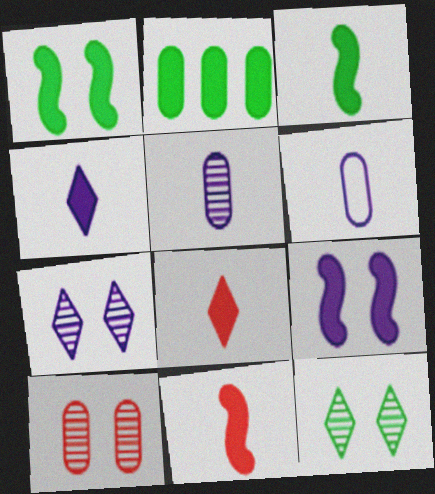[[2, 6, 10], 
[2, 8, 9]]